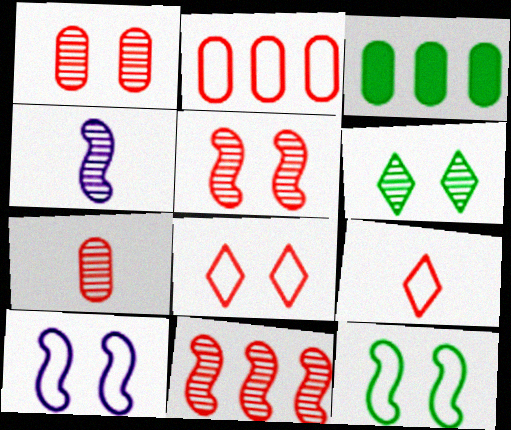[[3, 4, 8]]